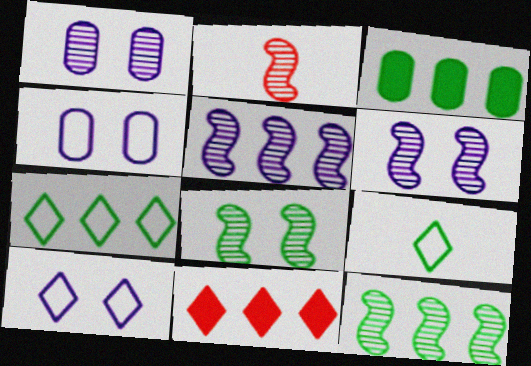[[2, 3, 10], 
[2, 5, 8], 
[2, 6, 12], 
[3, 7, 12], 
[3, 8, 9]]